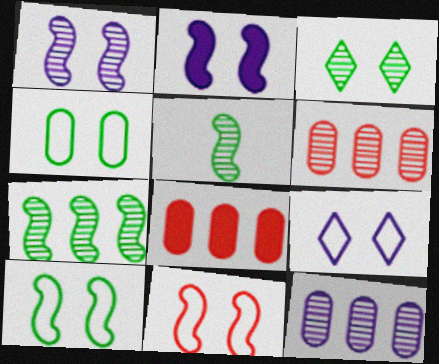[[4, 9, 11], 
[5, 8, 9]]